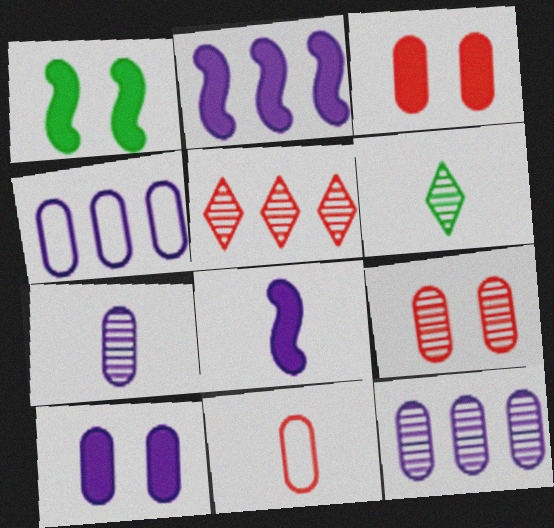[[4, 7, 10], 
[6, 8, 11]]